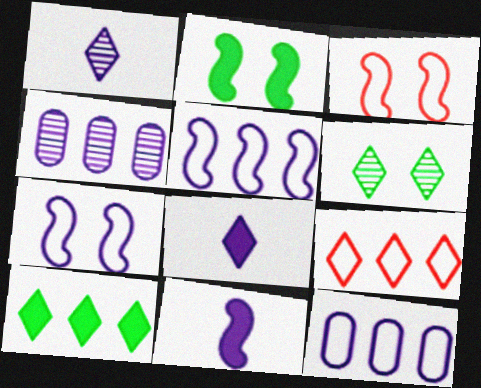[[4, 7, 8], 
[6, 8, 9]]